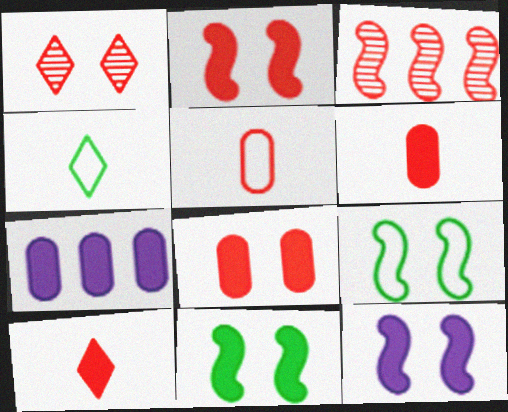[[2, 11, 12], 
[7, 10, 11]]